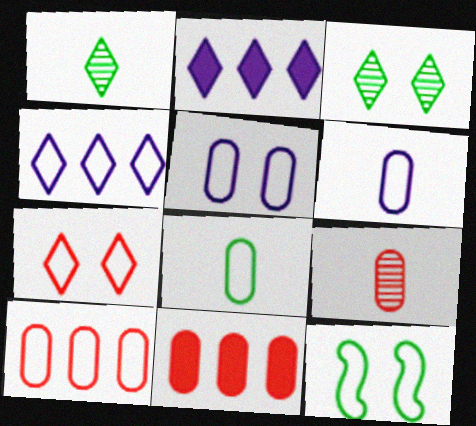[[1, 2, 7], 
[2, 9, 12], 
[5, 7, 12], 
[5, 8, 10]]